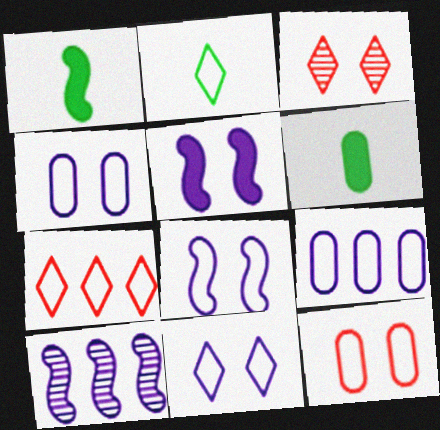[[1, 3, 9], 
[2, 7, 11], 
[4, 8, 11]]